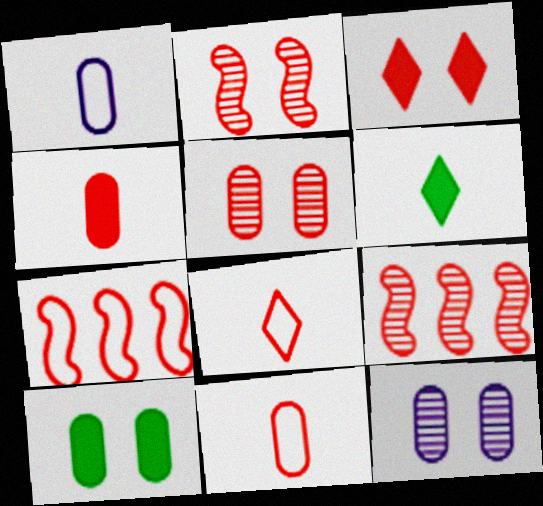[[3, 9, 11], 
[6, 7, 12]]